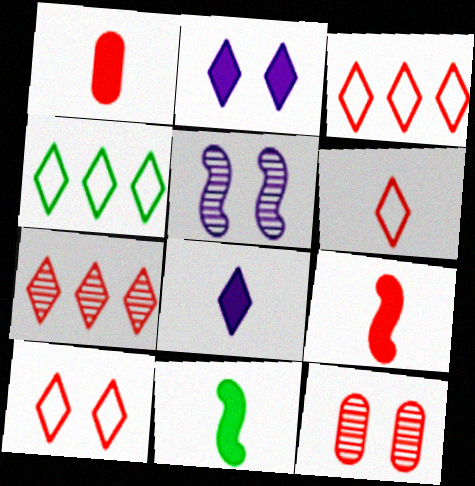[[1, 4, 5], 
[1, 8, 11], 
[3, 6, 10], 
[3, 9, 12]]